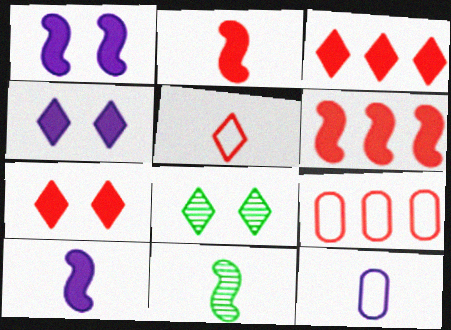[[4, 9, 11], 
[6, 8, 12], 
[8, 9, 10]]